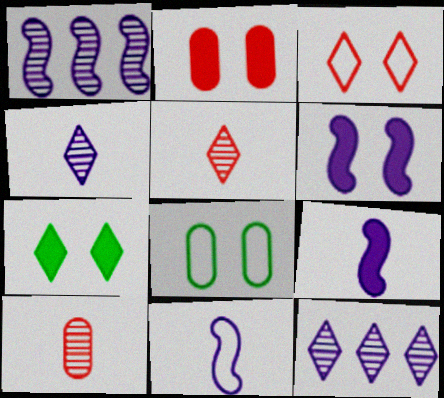[[1, 6, 11], 
[2, 6, 7]]